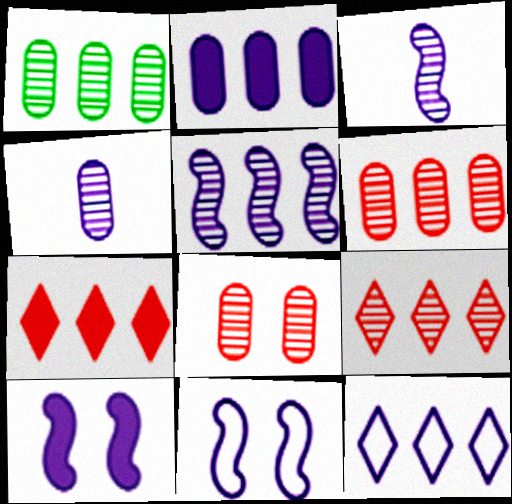[[1, 4, 8], 
[1, 5, 9], 
[2, 5, 12], 
[4, 10, 12]]